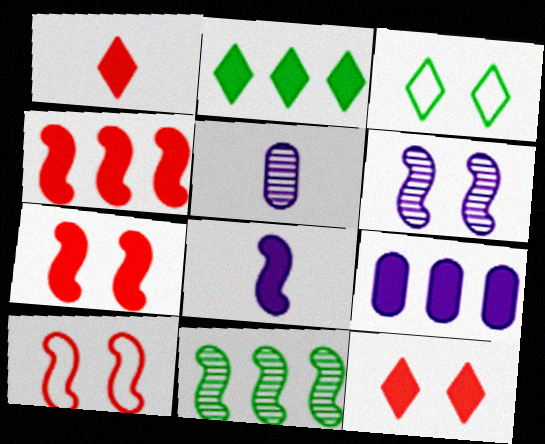[[2, 4, 9], 
[2, 5, 10], 
[3, 4, 5], 
[8, 10, 11]]